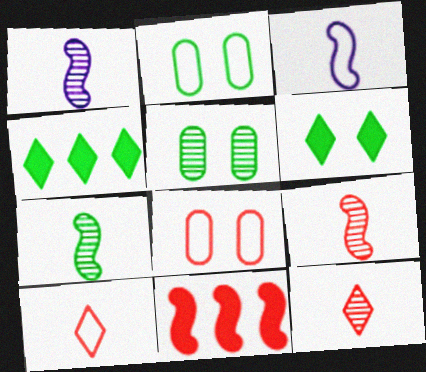[[1, 4, 8], 
[1, 7, 9], 
[2, 4, 7], 
[8, 11, 12]]